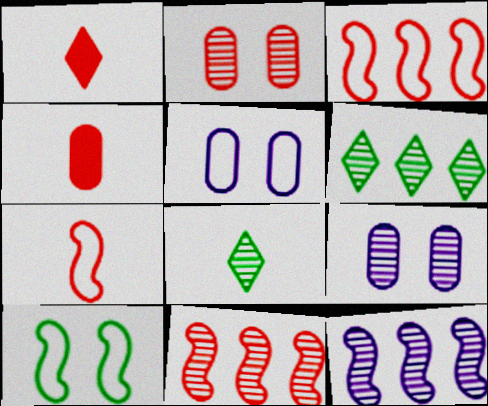[[1, 2, 3], 
[2, 8, 12], 
[8, 9, 11]]